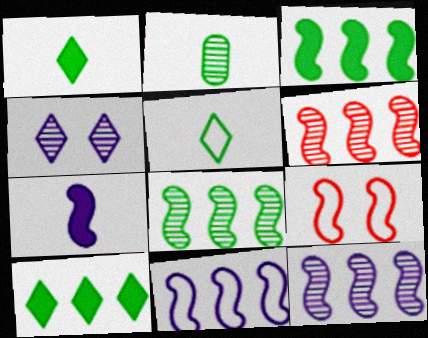[[2, 4, 6], 
[3, 6, 11], 
[6, 8, 12], 
[7, 8, 9]]